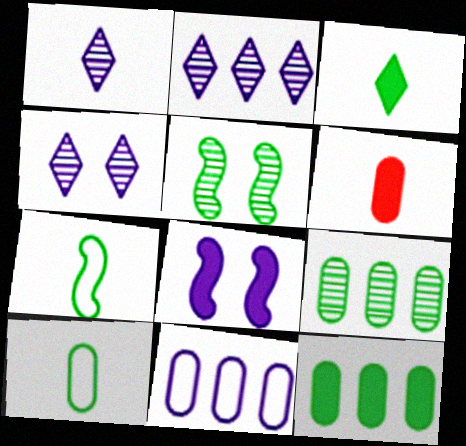[[1, 2, 4], 
[1, 6, 7], 
[1, 8, 11]]